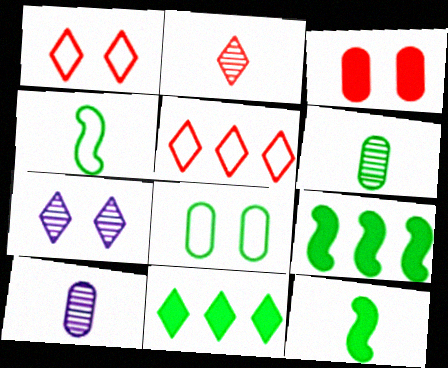[[1, 9, 10]]